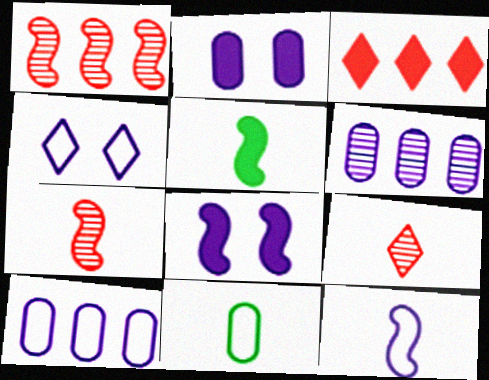[[2, 3, 5], 
[4, 10, 12], 
[5, 7, 12]]